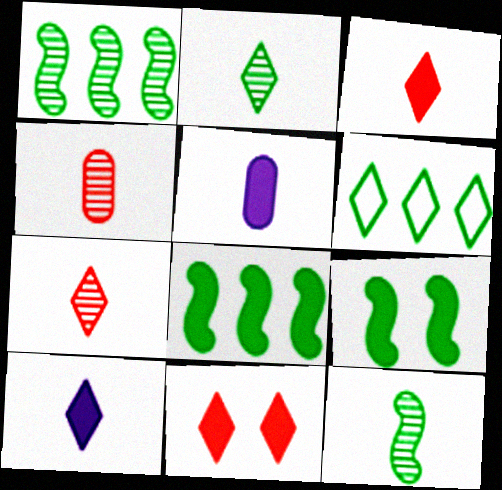[[5, 8, 11]]